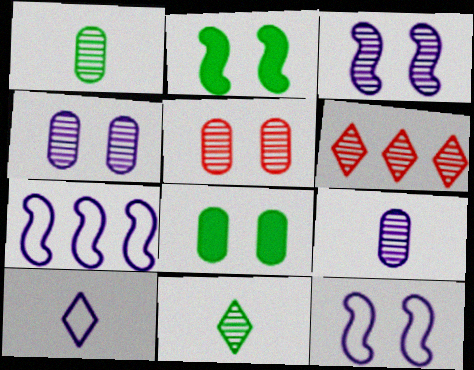[[1, 3, 6]]